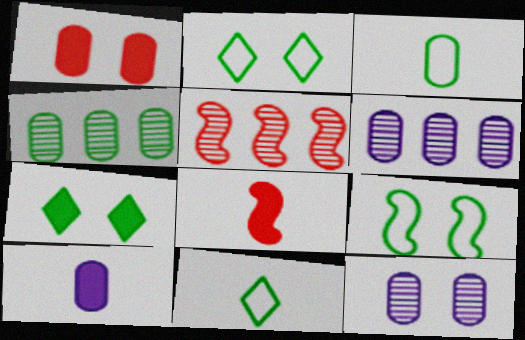[[1, 3, 6], 
[2, 5, 10], 
[2, 6, 8]]